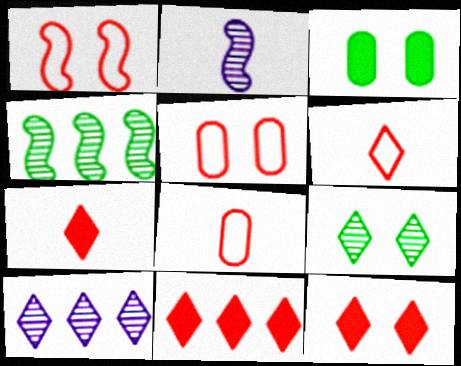[[7, 11, 12]]